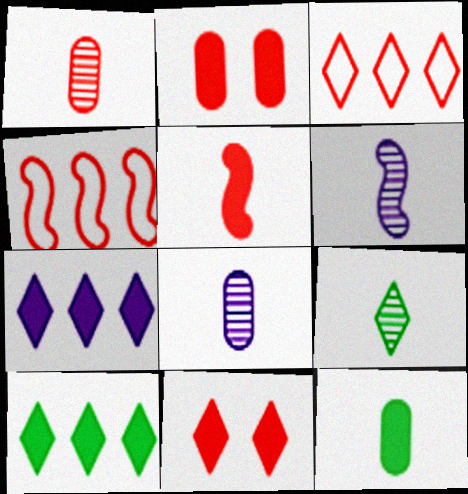[[1, 4, 11], 
[1, 6, 9]]